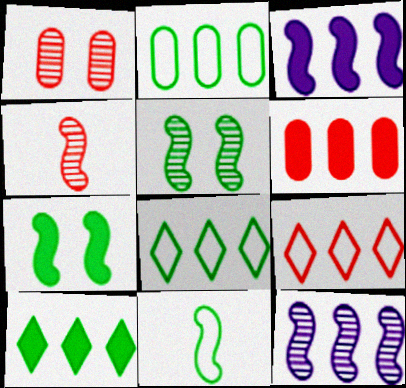[[3, 6, 10], 
[4, 5, 12], 
[6, 8, 12]]